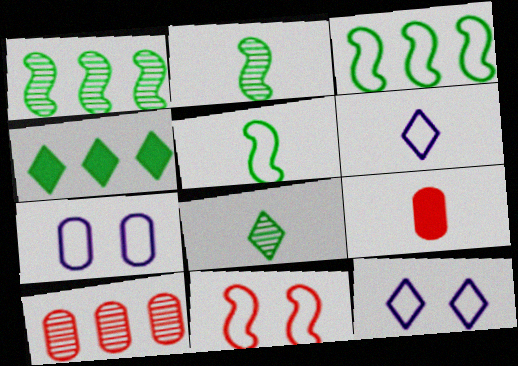[[1, 9, 12], 
[2, 6, 9]]